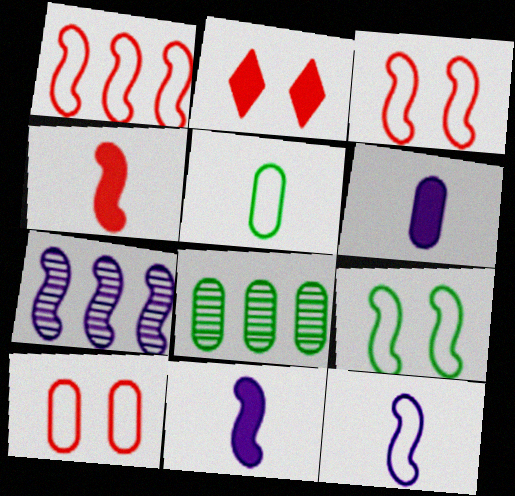[[1, 9, 12], 
[2, 5, 7], 
[2, 8, 12], 
[4, 7, 9], 
[6, 8, 10]]